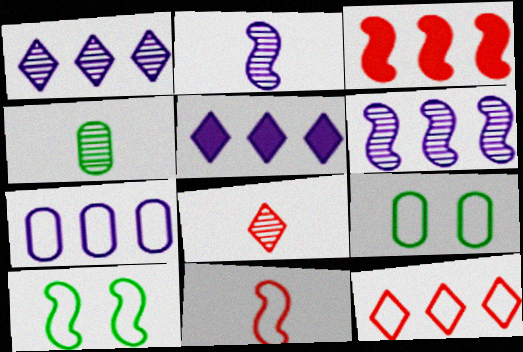[[2, 3, 10], 
[2, 4, 8], 
[5, 6, 7]]